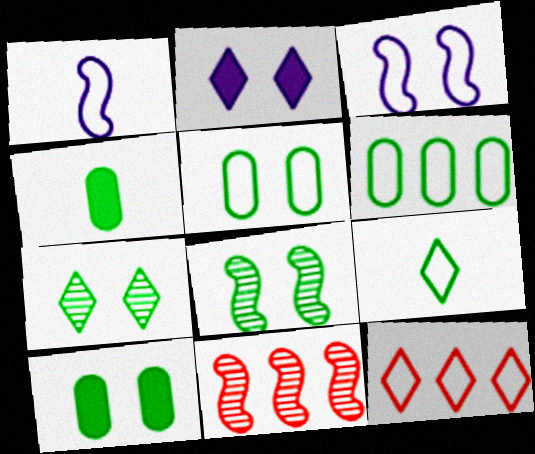[[1, 5, 12]]